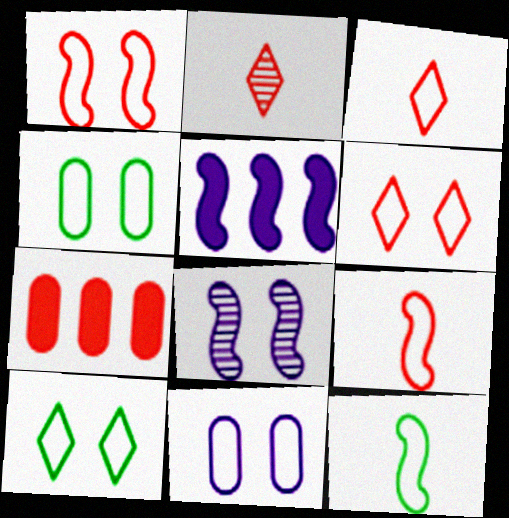[[1, 2, 7], 
[1, 10, 11], 
[2, 4, 5]]